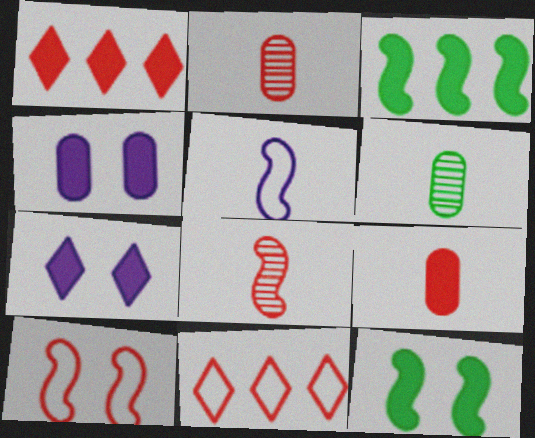[[1, 2, 10], 
[3, 7, 9]]